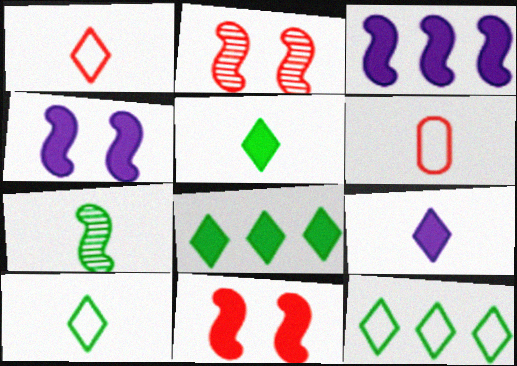[[6, 7, 9]]